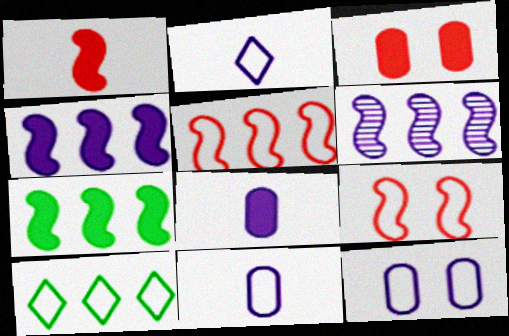[[5, 6, 7], 
[9, 10, 11]]